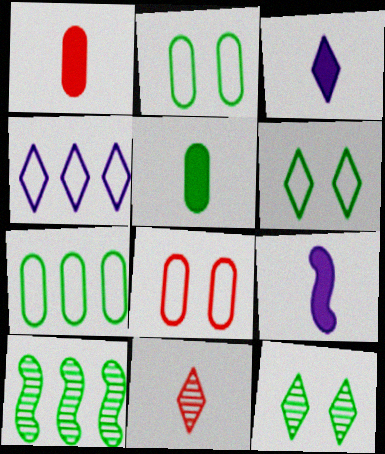[[3, 8, 10], 
[5, 6, 10]]